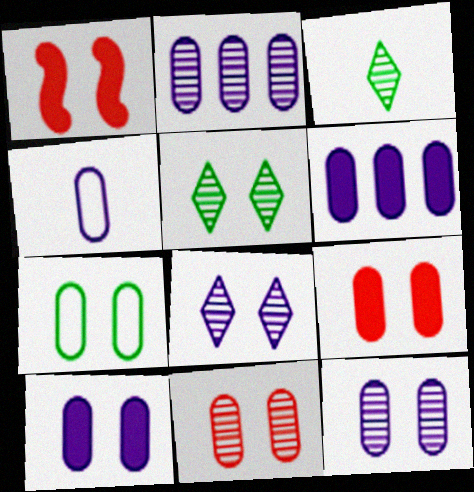[[1, 7, 8], 
[2, 4, 10], 
[4, 6, 12], 
[7, 9, 12], 
[7, 10, 11]]